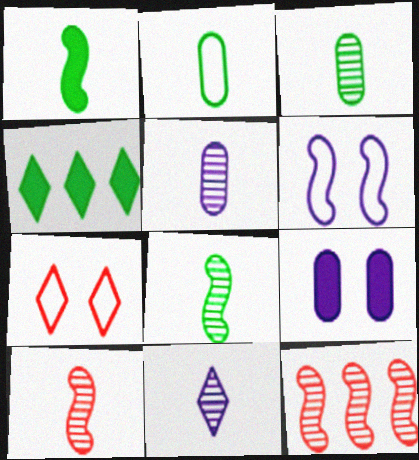[[1, 6, 12], 
[3, 10, 11], 
[4, 7, 11]]